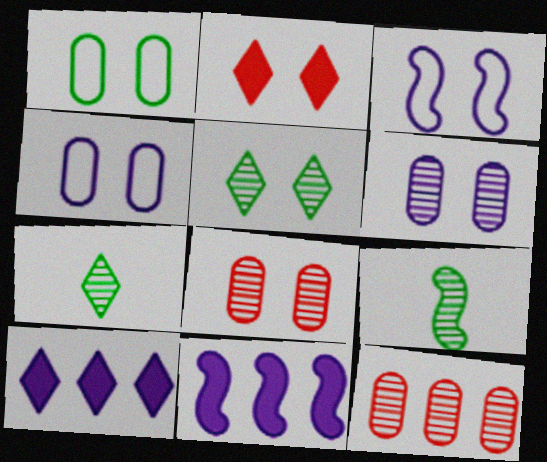[]